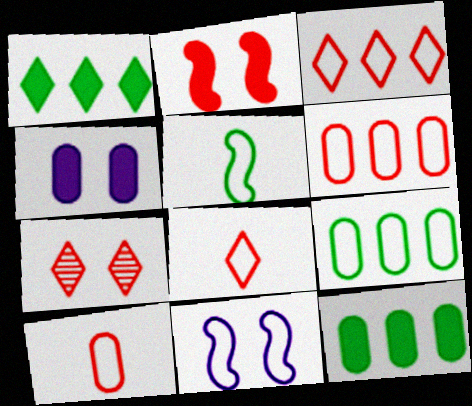[[8, 9, 11]]